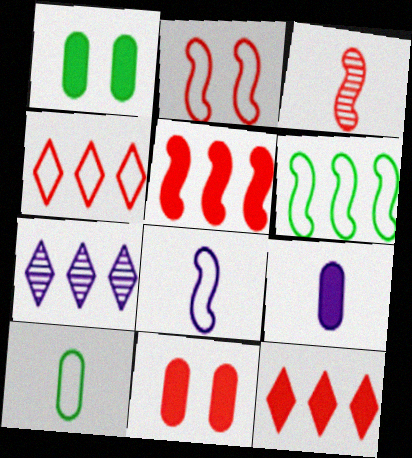[[2, 3, 5], 
[2, 6, 8], 
[3, 4, 11]]